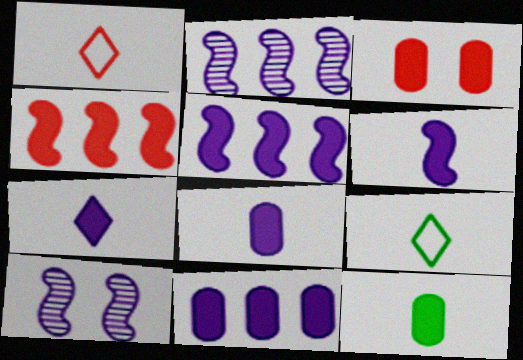[[2, 3, 9], 
[3, 11, 12], 
[6, 7, 8]]